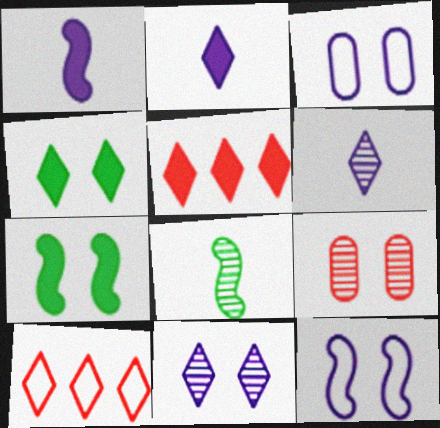[[2, 4, 5], 
[3, 5, 8], 
[4, 6, 10], 
[4, 9, 12]]